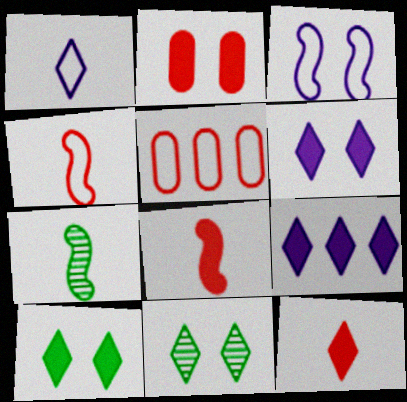[[2, 3, 11], 
[5, 6, 7], 
[9, 10, 12]]